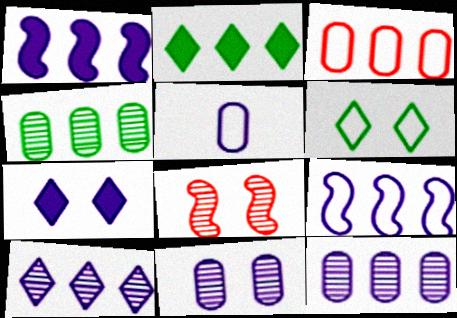[[2, 5, 8]]